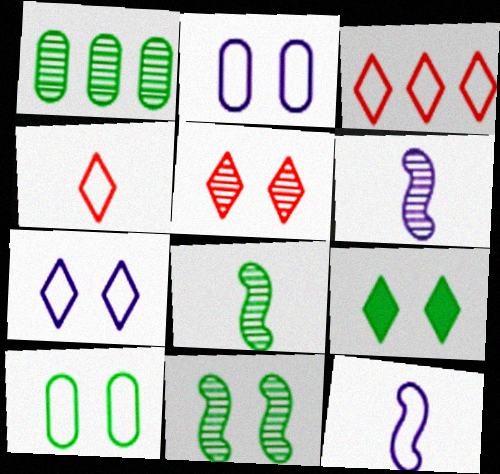[[1, 5, 6], 
[3, 10, 12], 
[5, 7, 9], 
[9, 10, 11]]